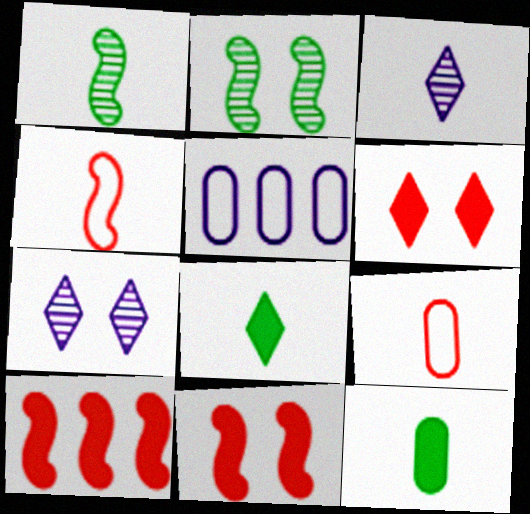[[1, 5, 6], 
[3, 4, 12]]